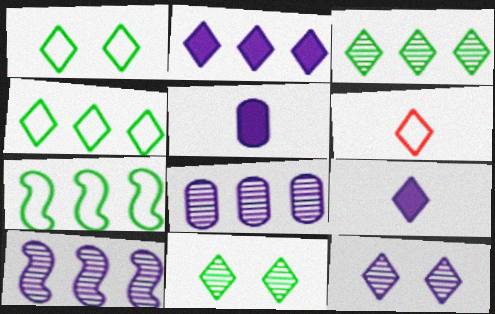[[2, 6, 11]]